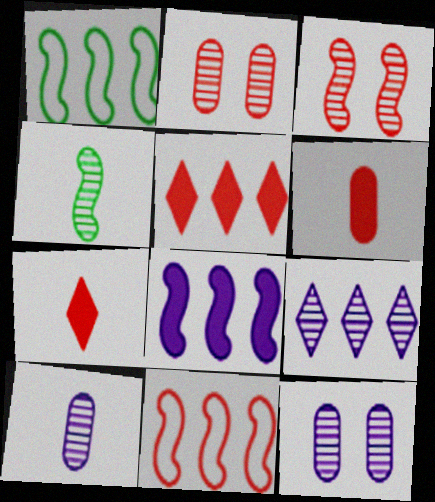[[1, 7, 12], 
[2, 4, 9], 
[2, 7, 11]]